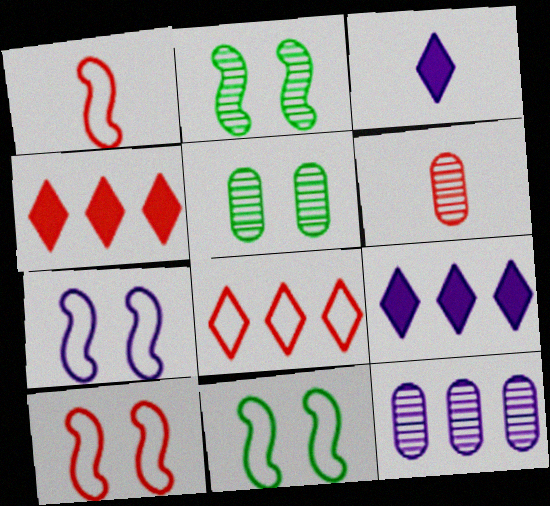[[1, 5, 9], 
[3, 7, 12], 
[4, 6, 10], 
[5, 6, 12], 
[6, 9, 11], 
[7, 10, 11]]